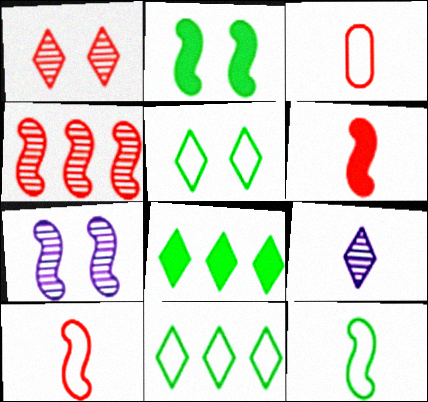[[3, 7, 8]]